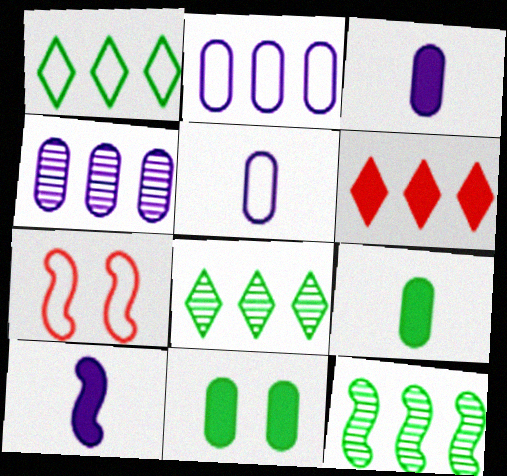[[1, 5, 7], 
[2, 6, 12], 
[3, 7, 8], 
[6, 10, 11], 
[7, 10, 12]]